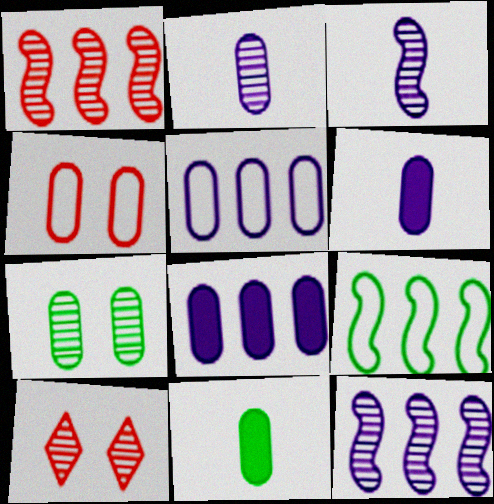[[6, 9, 10]]